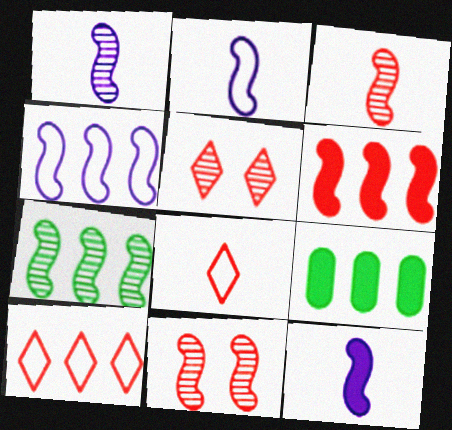[[1, 2, 12], 
[1, 7, 11], 
[2, 5, 9], 
[4, 6, 7]]